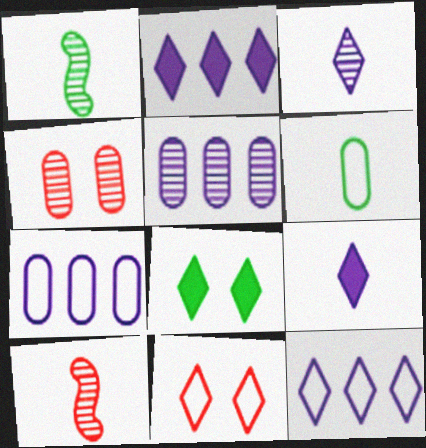[[6, 9, 10], 
[7, 8, 10]]